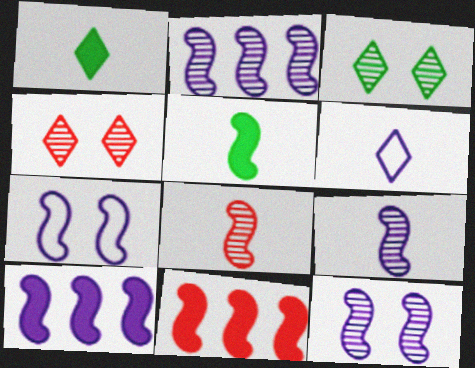[[2, 9, 12], 
[7, 9, 10]]